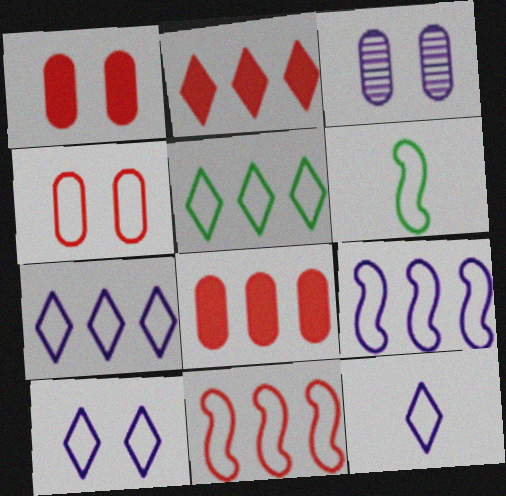[[2, 3, 6], 
[4, 6, 7], 
[7, 10, 12]]